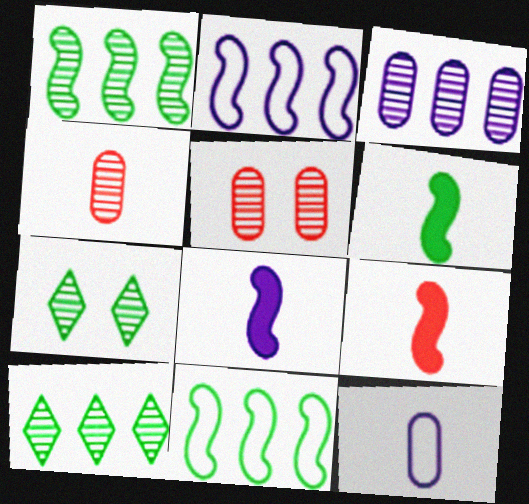[[6, 8, 9]]